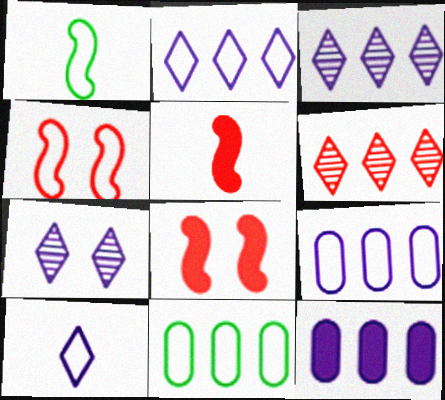[[4, 10, 11], 
[5, 7, 11]]